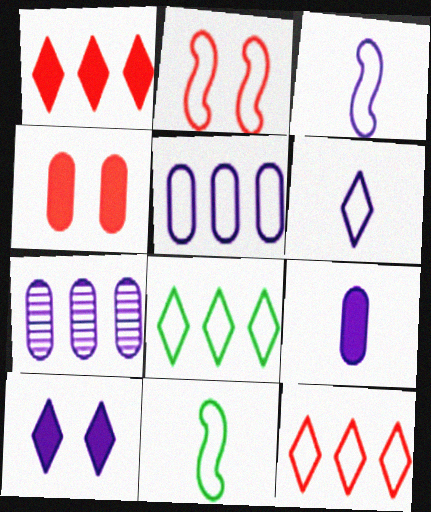[[3, 7, 10]]